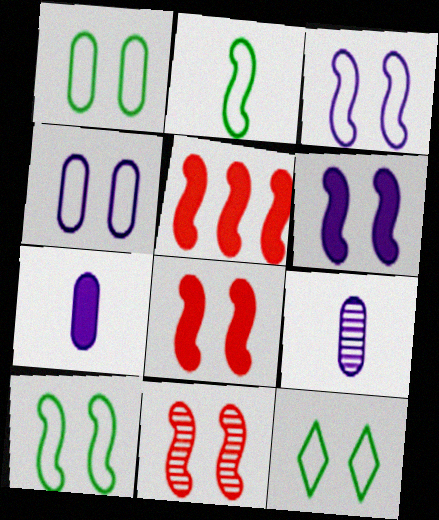[[1, 10, 12], 
[5, 9, 12], 
[6, 10, 11]]